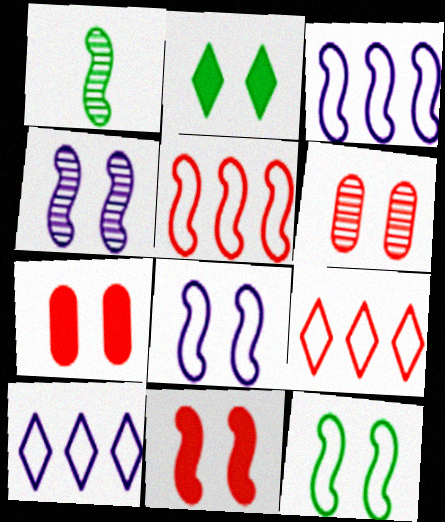[[1, 3, 11], 
[1, 7, 10], 
[2, 6, 8], 
[4, 11, 12]]